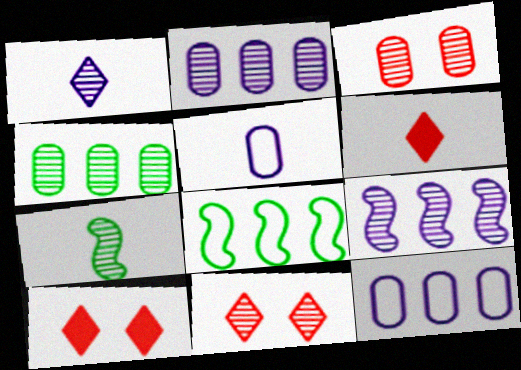[[2, 7, 11], 
[5, 6, 7], 
[7, 10, 12]]